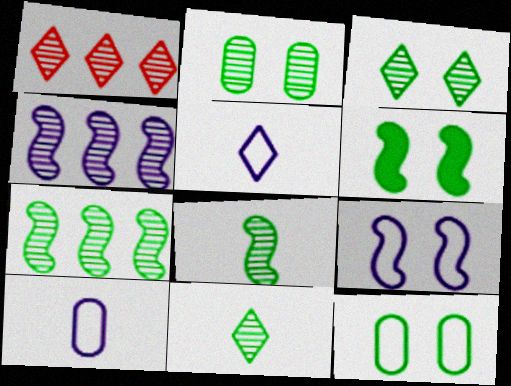[[1, 6, 10], 
[2, 7, 11], 
[3, 6, 12]]